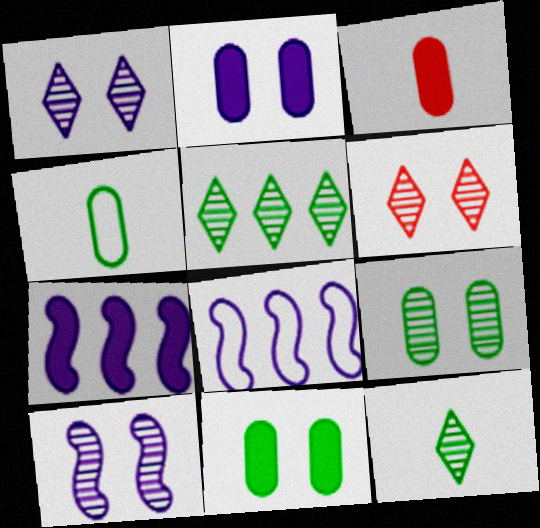[[4, 6, 7], 
[6, 9, 10]]